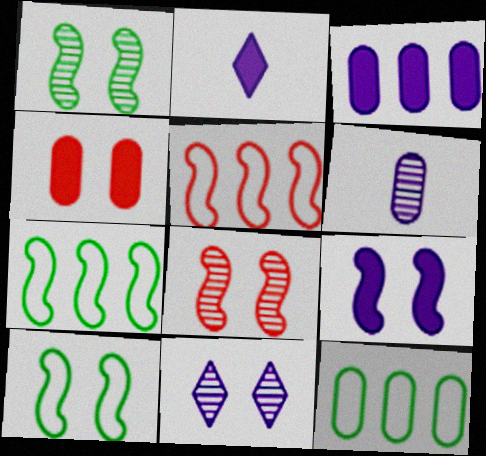[[2, 3, 9], 
[2, 8, 12], 
[4, 6, 12], 
[4, 10, 11], 
[8, 9, 10]]